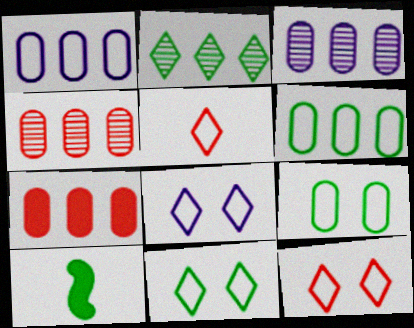[[2, 9, 10], 
[3, 6, 7], 
[3, 10, 12], 
[4, 8, 10], 
[8, 11, 12]]